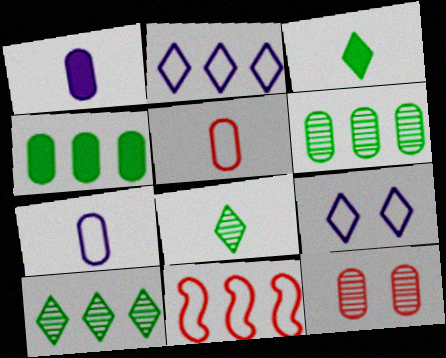[[4, 7, 12]]